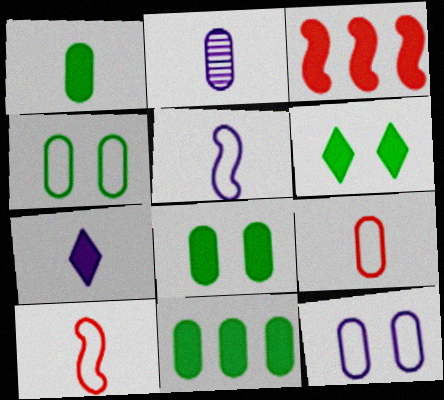[[1, 2, 9], 
[1, 8, 11], 
[2, 5, 7], 
[3, 7, 8]]